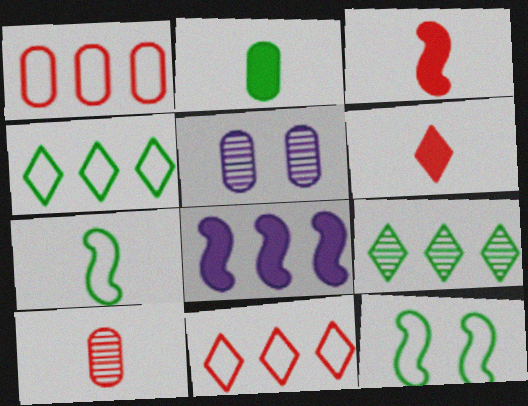[[1, 2, 5], 
[1, 8, 9], 
[2, 9, 12], 
[3, 4, 5]]